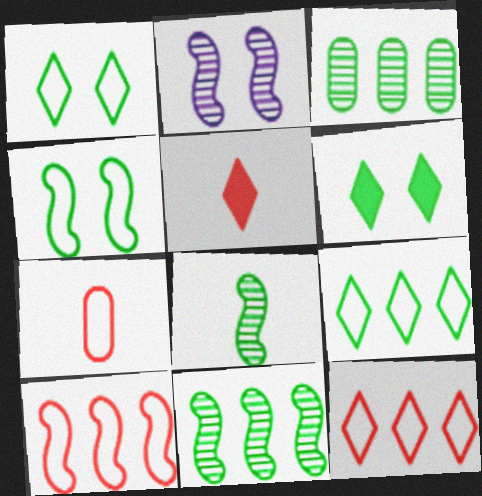[]